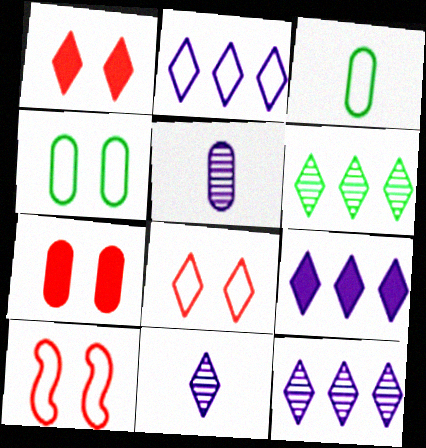[[2, 3, 10], 
[2, 9, 12]]